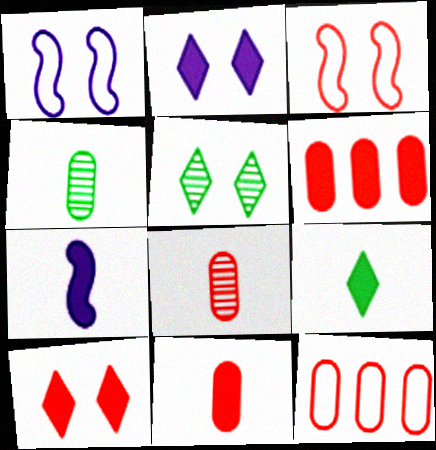[[5, 7, 12], 
[7, 9, 11]]